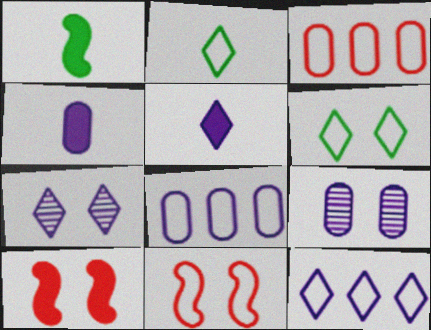[[1, 3, 7], 
[2, 8, 11], 
[4, 8, 9], 
[5, 7, 12], 
[6, 9, 10]]